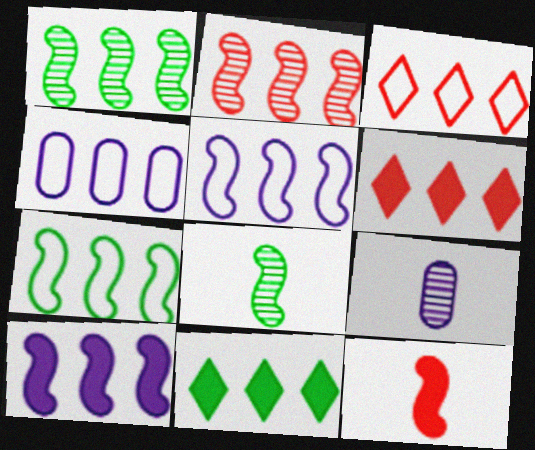[[1, 4, 6], 
[2, 4, 11], 
[2, 7, 10], 
[3, 4, 7]]